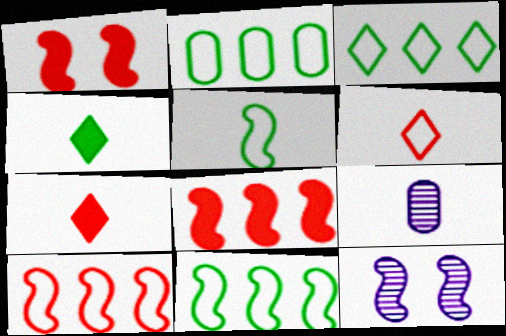[[1, 3, 9], 
[2, 3, 11], 
[2, 7, 12], 
[5, 7, 9], 
[5, 8, 12]]